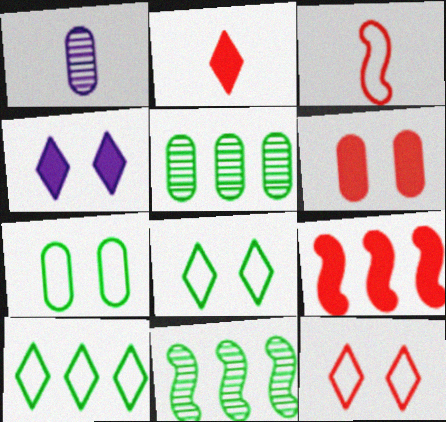[[1, 8, 9], 
[2, 6, 9], 
[3, 4, 5]]